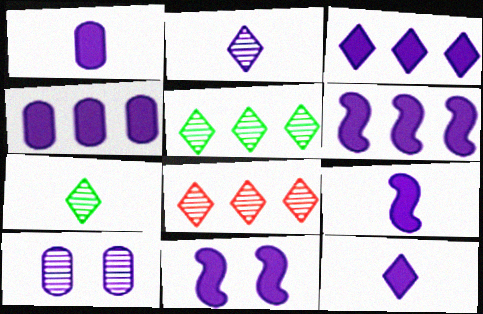[[1, 3, 11], 
[1, 9, 12], 
[3, 4, 6], 
[4, 11, 12], 
[6, 9, 11]]